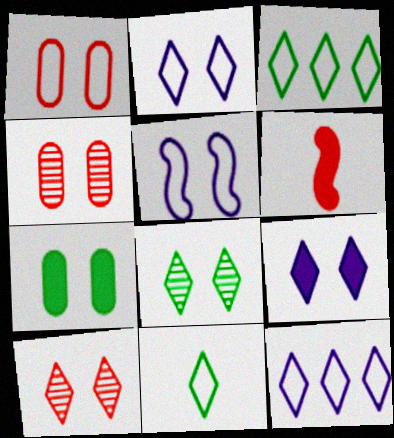[[5, 7, 10]]